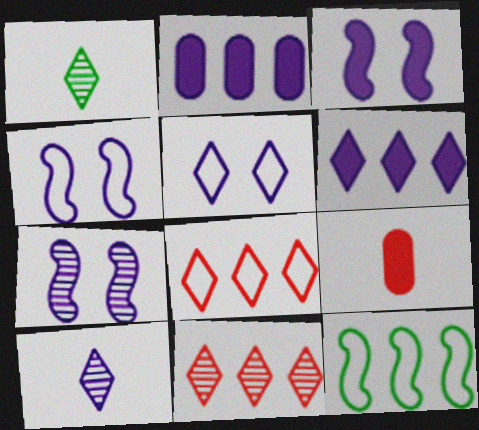[[2, 4, 10], 
[2, 11, 12], 
[3, 4, 7], 
[5, 6, 10]]